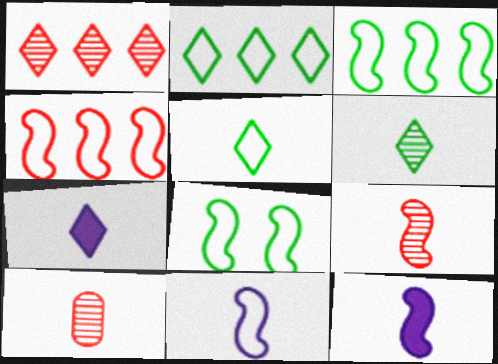[[4, 8, 11], 
[5, 10, 12]]